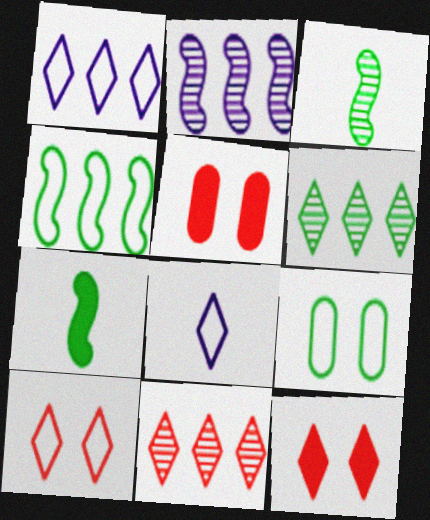[[1, 3, 5], 
[6, 7, 9], 
[6, 8, 12]]